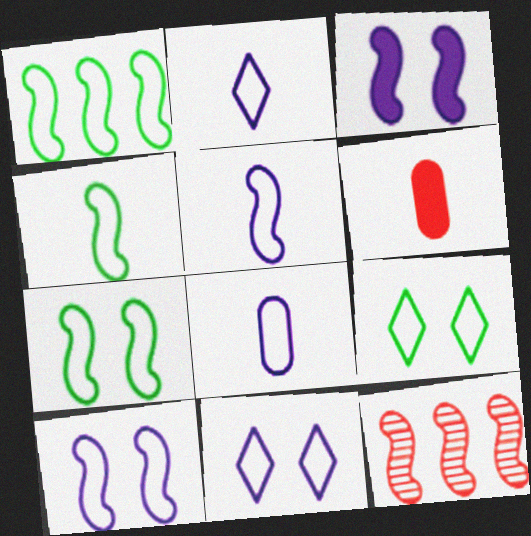[[1, 4, 7], 
[2, 5, 8], 
[3, 4, 12]]